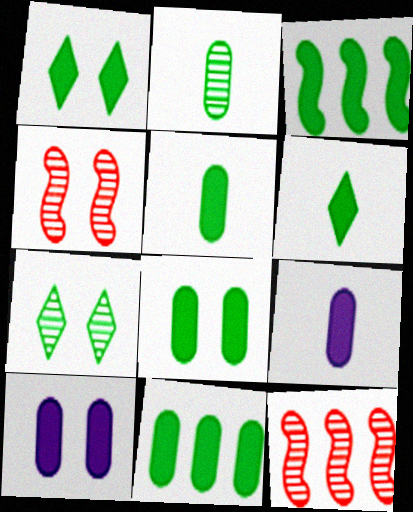[[1, 3, 5], 
[3, 6, 8], 
[5, 8, 11]]